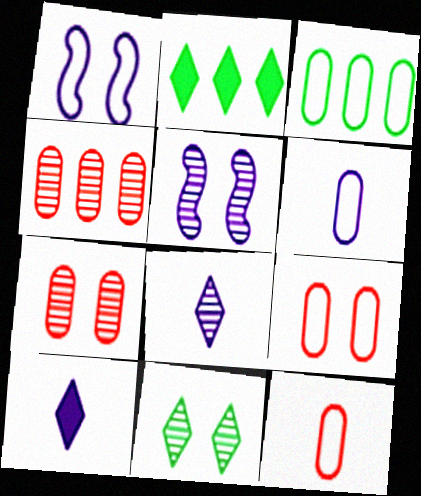[[2, 5, 12], 
[3, 6, 9], 
[5, 7, 11]]